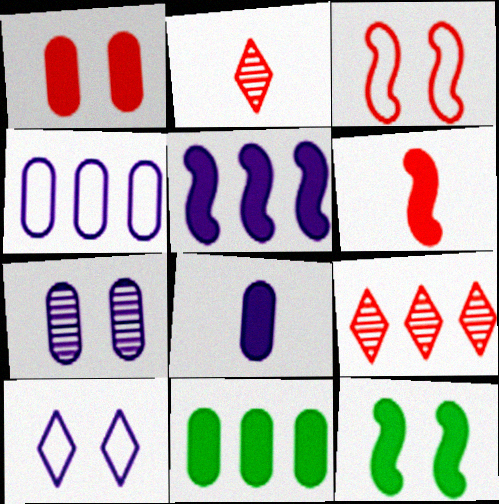[[1, 8, 11], 
[2, 4, 12], 
[4, 7, 8], 
[5, 6, 12]]